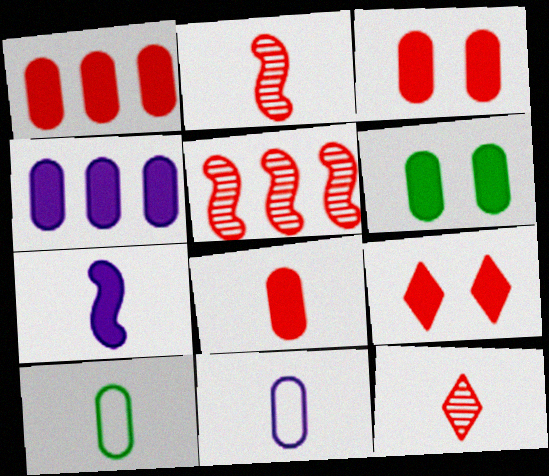[[1, 3, 8], 
[4, 6, 8], 
[7, 10, 12]]